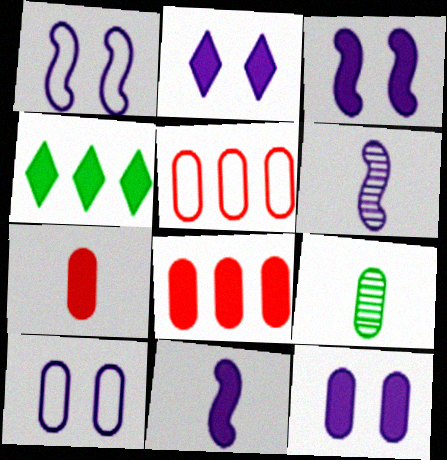[[2, 3, 12], 
[3, 4, 7], 
[5, 9, 12], 
[8, 9, 10]]